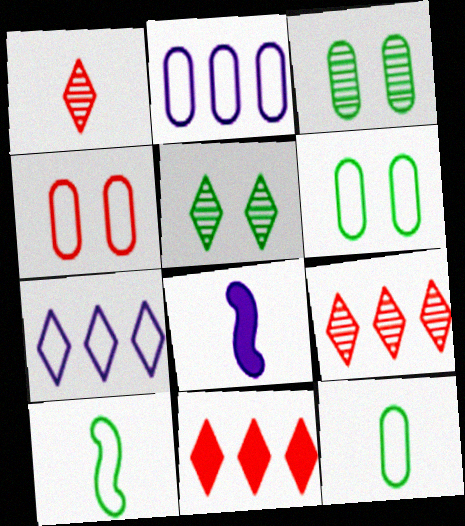[[1, 8, 12], 
[2, 4, 12], 
[4, 7, 10], 
[6, 8, 9]]